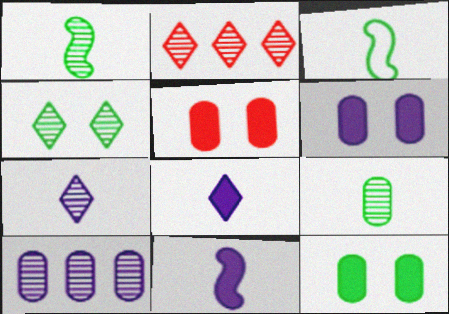[[2, 3, 6], 
[2, 4, 7], 
[5, 6, 12]]